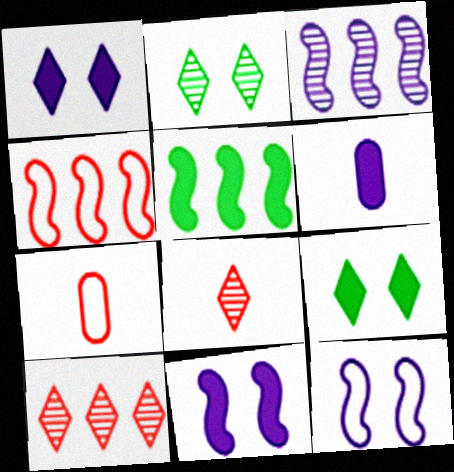[[2, 4, 6], 
[3, 4, 5], 
[3, 7, 9]]